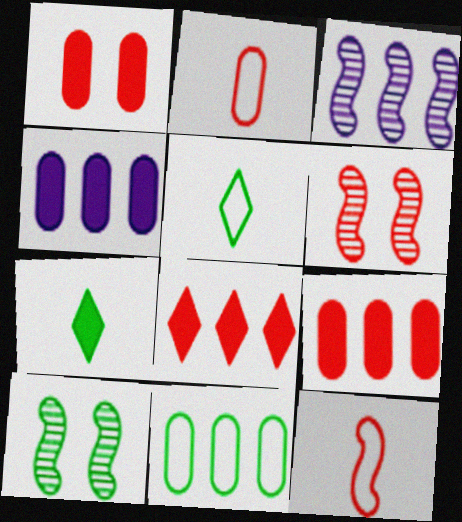[[1, 3, 5], 
[2, 6, 8], 
[3, 8, 11], 
[4, 5, 6], 
[7, 10, 11]]